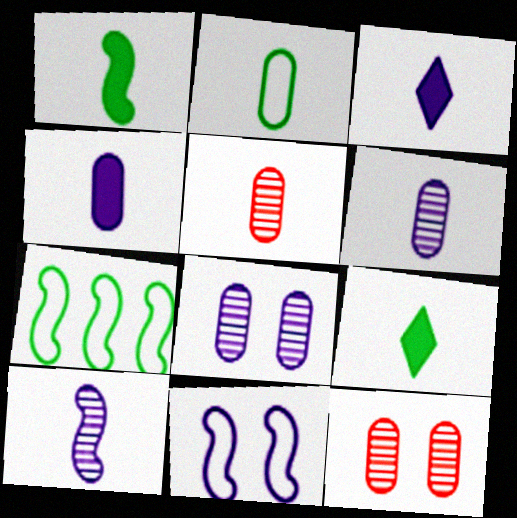[[2, 4, 5], 
[3, 7, 12]]